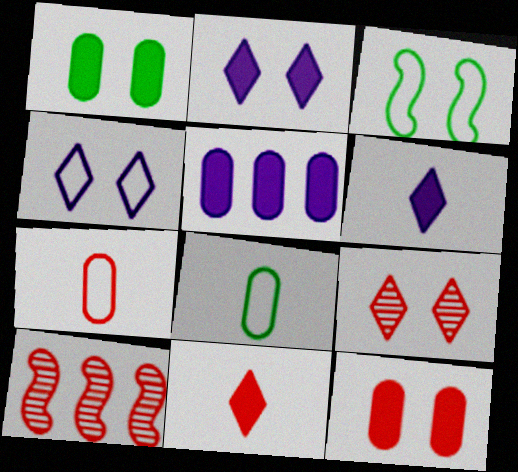[[2, 8, 10]]